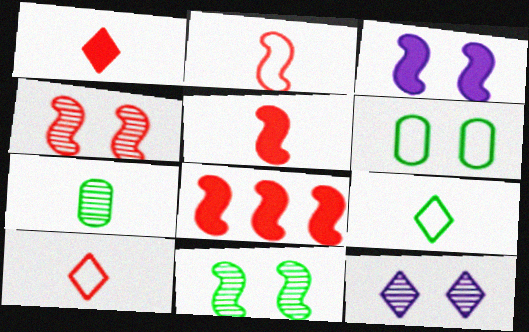[[2, 4, 8]]